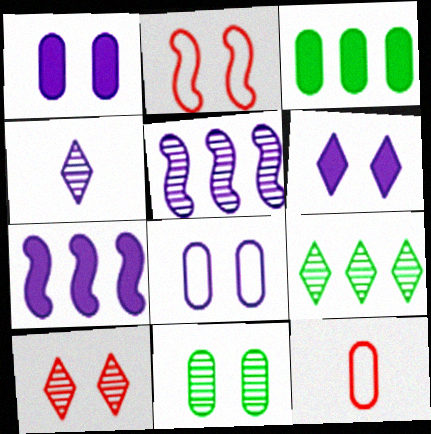[[2, 3, 4], 
[2, 6, 11], 
[4, 7, 8], 
[4, 9, 10]]